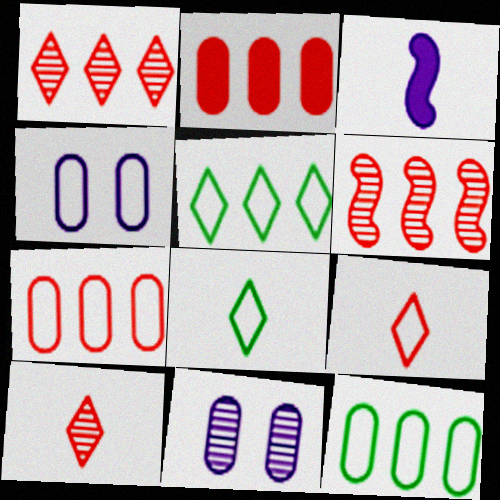[]